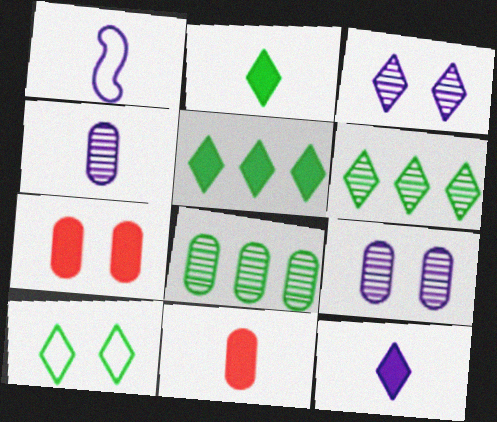[[1, 4, 12], 
[1, 6, 7], 
[2, 6, 10]]